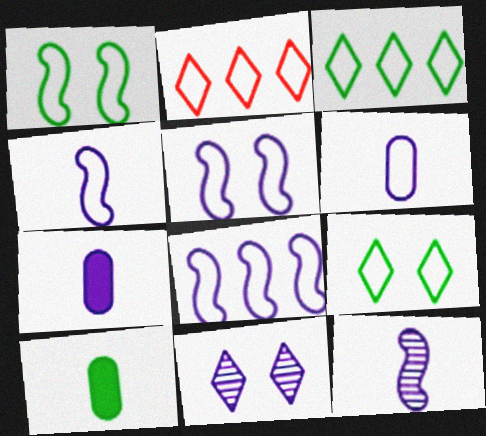[[1, 2, 6], 
[4, 5, 8], 
[7, 8, 11]]